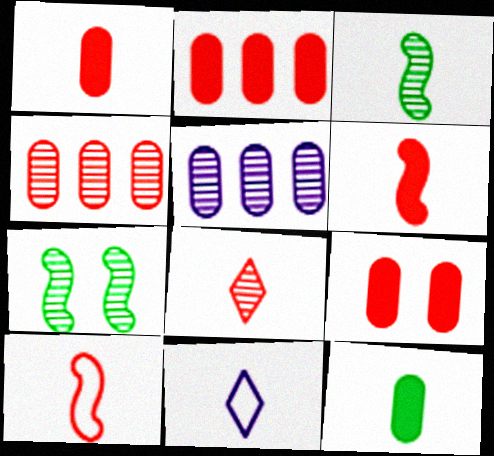[[1, 2, 9], 
[1, 3, 11], 
[1, 8, 10], 
[2, 7, 11], 
[5, 7, 8]]